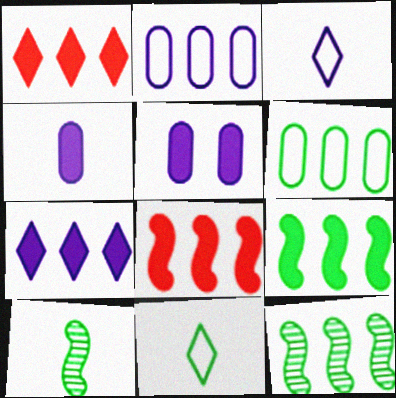[[1, 2, 12]]